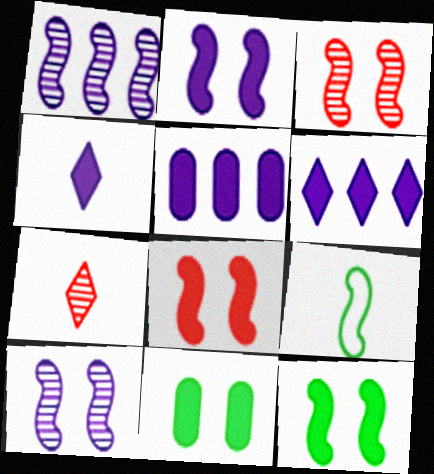[[1, 8, 9], 
[2, 4, 5], 
[2, 8, 12]]